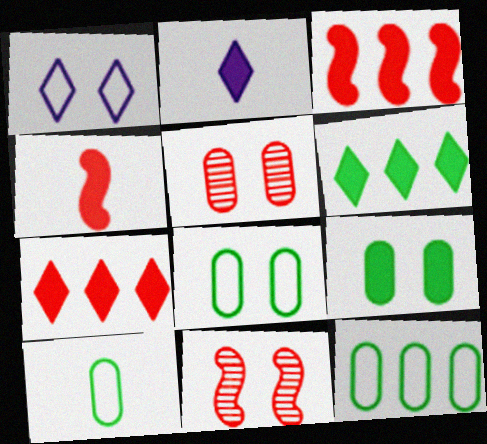[[1, 9, 11], 
[2, 3, 9], 
[2, 11, 12], 
[8, 10, 12]]